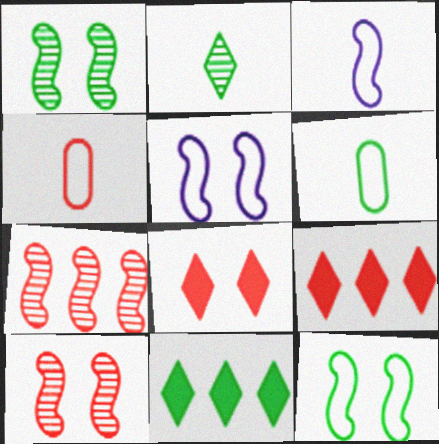[[1, 6, 11], 
[4, 7, 8], 
[4, 9, 10]]